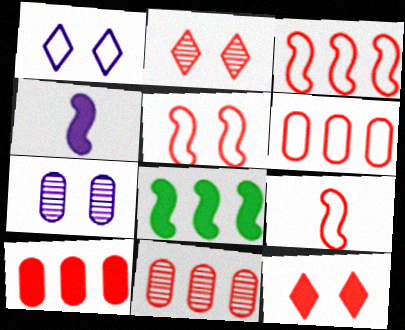[[2, 9, 10], 
[3, 5, 9], 
[6, 10, 11], 
[9, 11, 12]]